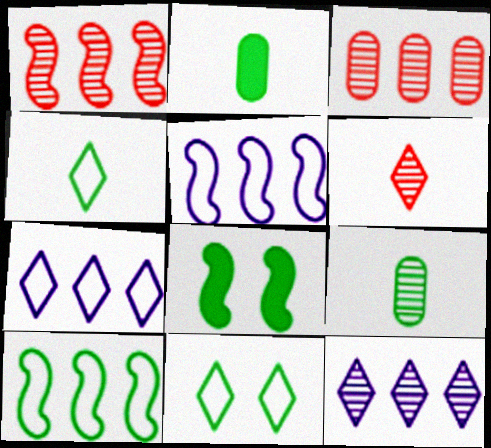[]